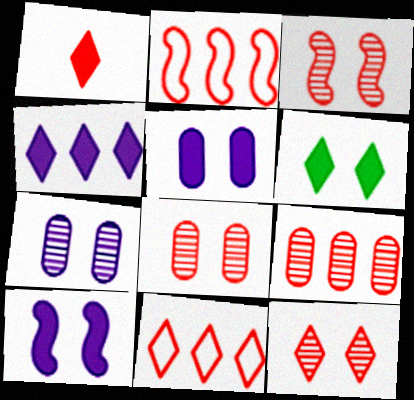[[1, 2, 8], 
[1, 4, 6], 
[1, 11, 12], 
[3, 8, 12]]